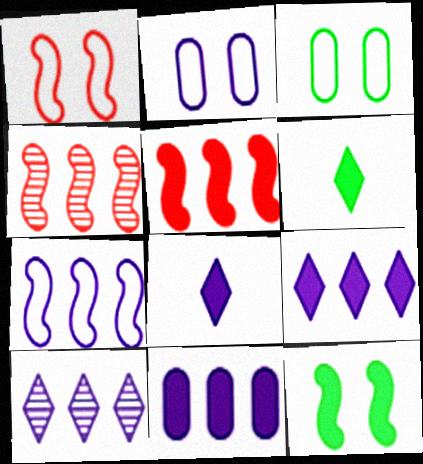[[2, 4, 6], 
[3, 4, 8], 
[7, 10, 11]]